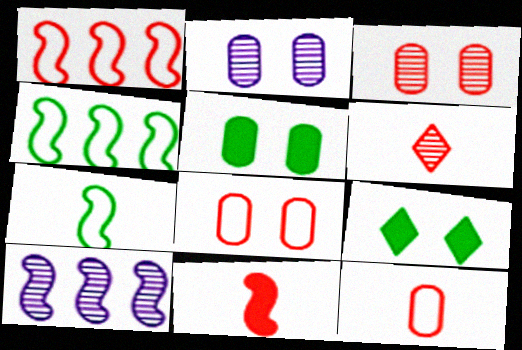[[2, 5, 8], 
[6, 11, 12], 
[9, 10, 12]]